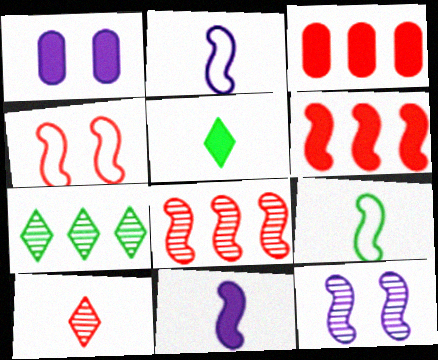[[1, 5, 6], 
[3, 4, 10], 
[6, 9, 12]]